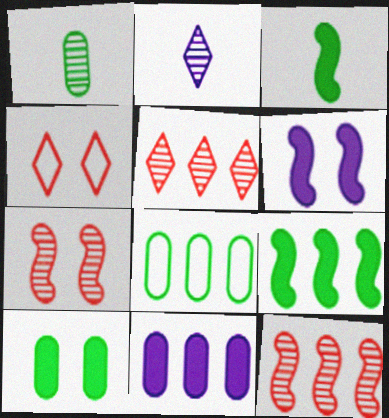[[1, 8, 10]]